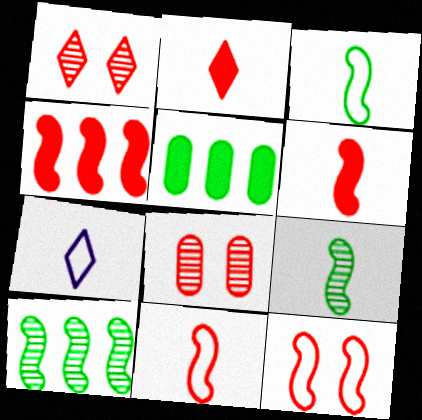[]